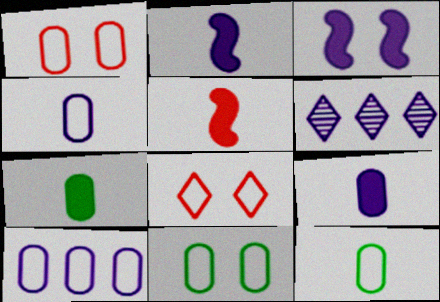[[1, 10, 12], 
[3, 4, 6], 
[5, 6, 11]]